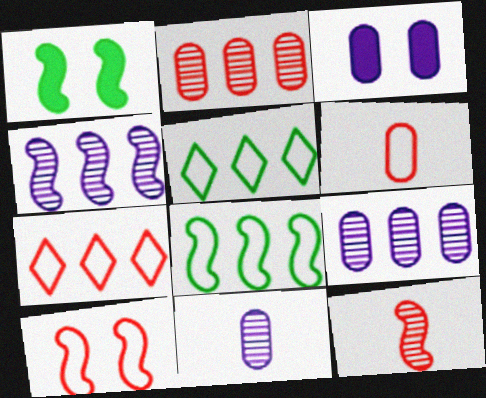[[1, 7, 11], 
[3, 5, 12], 
[6, 7, 10]]